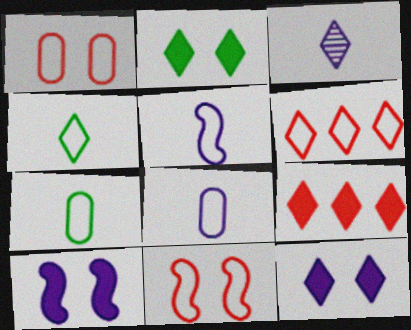[[2, 3, 6]]